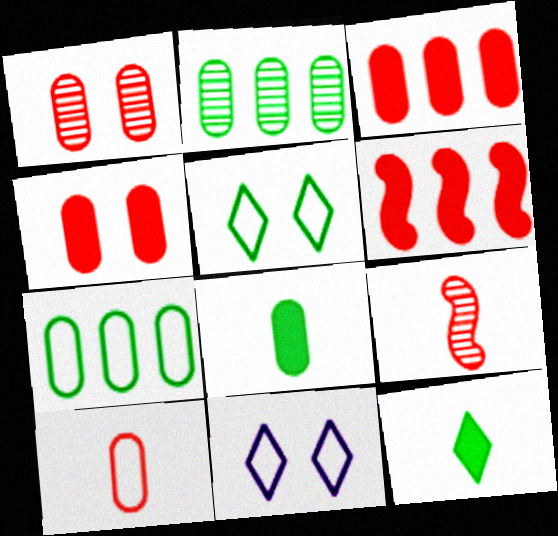[[1, 3, 10]]